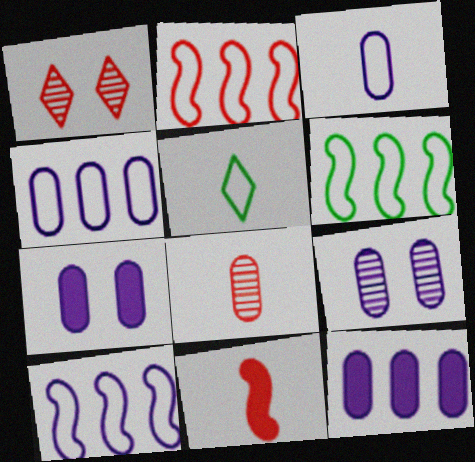[[2, 6, 10], 
[3, 9, 12]]